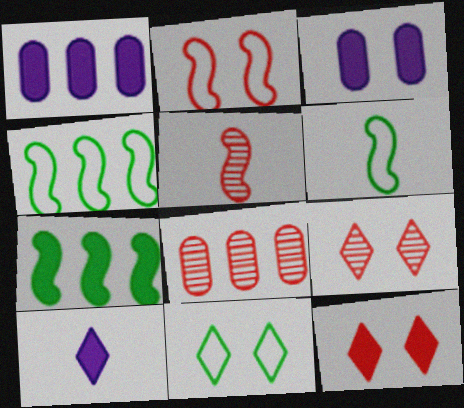[[1, 5, 11], 
[1, 6, 9], 
[5, 8, 9]]